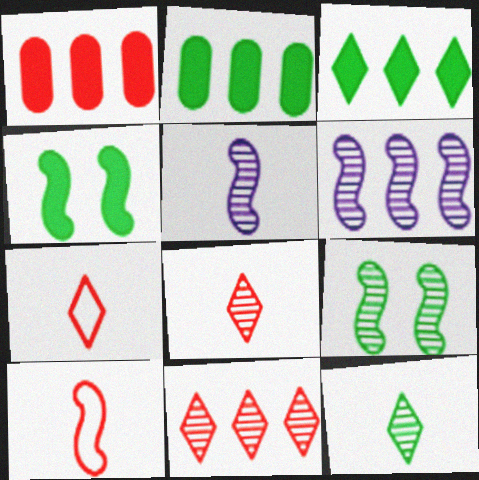[[4, 6, 10]]